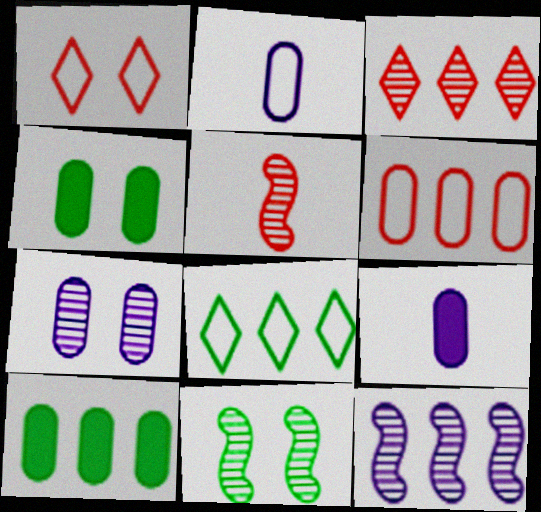[[5, 11, 12]]